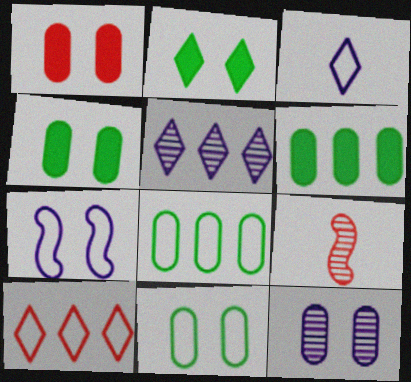[[1, 9, 10], 
[1, 11, 12]]